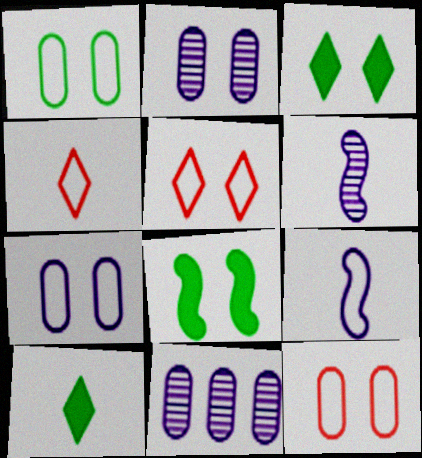[[1, 7, 12], 
[2, 5, 8], 
[4, 8, 11]]